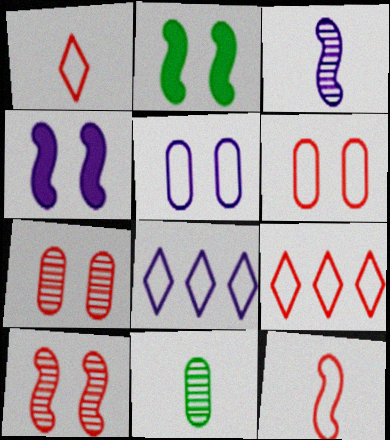[[4, 9, 11], 
[6, 9, 12]]